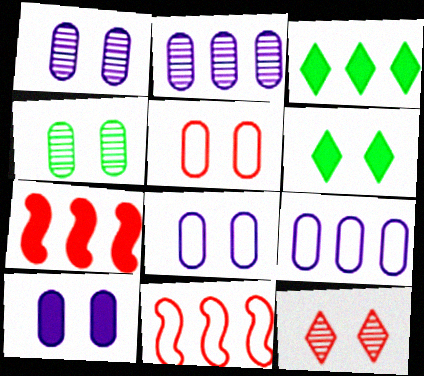[[1, 8, 10], 
[2, 3, 11], 
[4, 5, 10]]